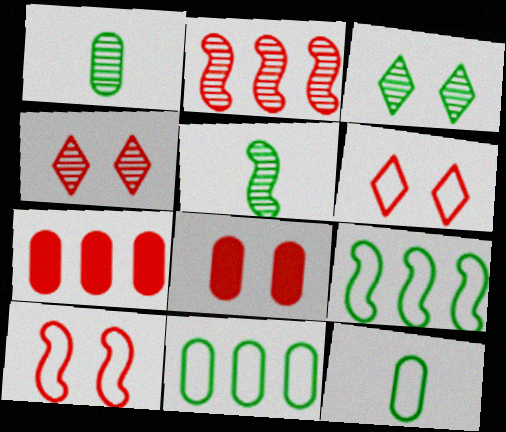[[4, 8, 10]]